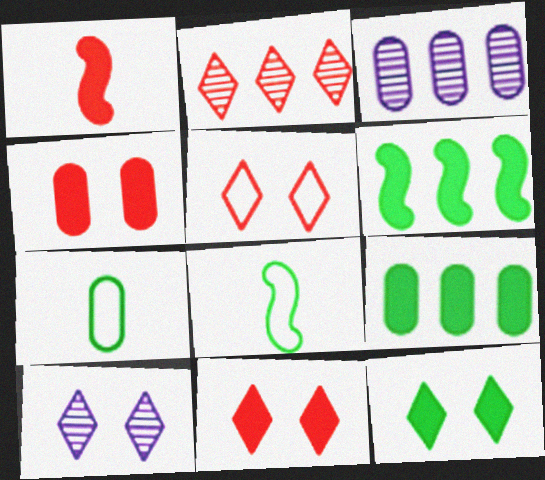[[3, 4, 7], 
[3, 8, 11], 
[5, 10, 12]]